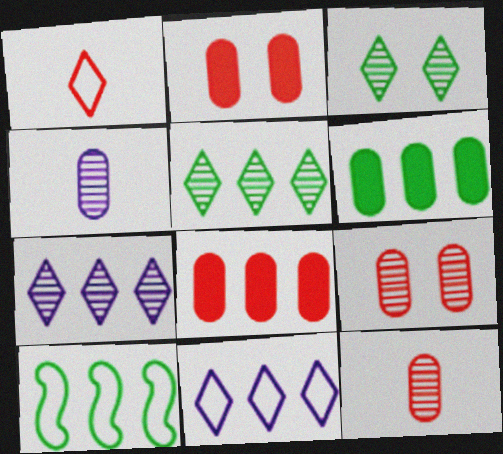[[5, 6, 10], 
[7, 8, 10]]